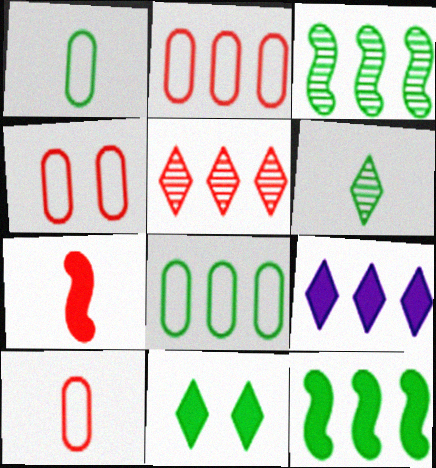[[1, 3, 11], 
[2, 3, 9], 
[2, 4, 10], 
[4, 5, 7]]